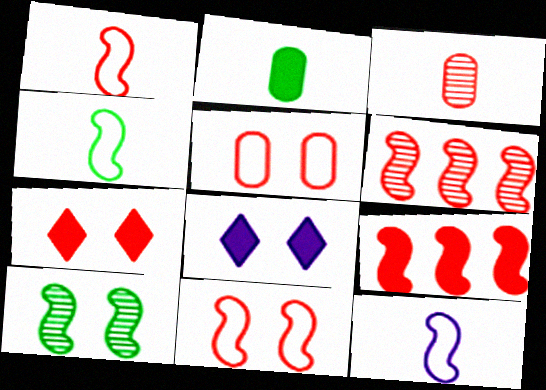[[1, 4, 12], 
[2, 8, 9], 
[5, 8, 10], 
[9, 10, 12]]